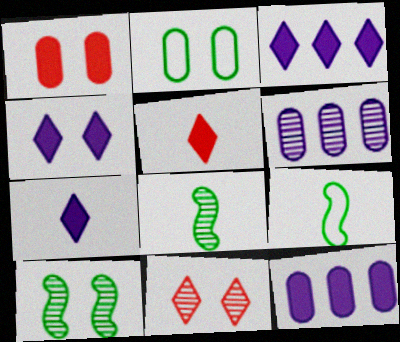[[3, 4, 7], 
[6, 8, 11], 
[9, 11, 12]]